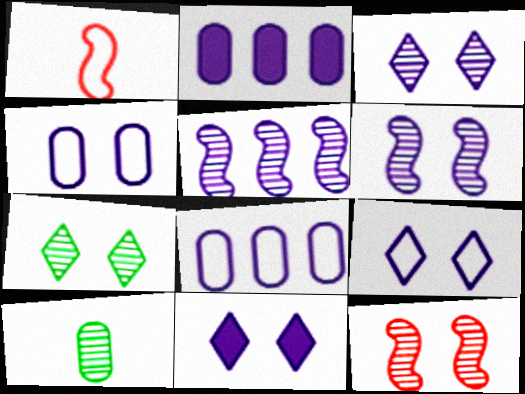[[1, 2, 7], 
[3, 9, 11], 
[4, 6, 11]]